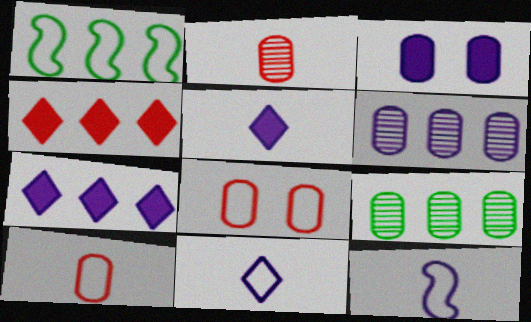[[1, 4, 6], 
[1, 8, 11], 
[3, 9, 10]]